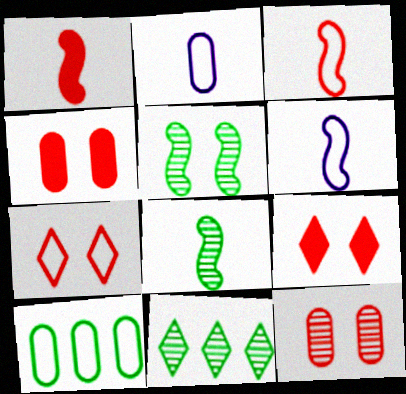[[1, 6, 8], 
[4, 6, 11], 
[6, 7, 10]]